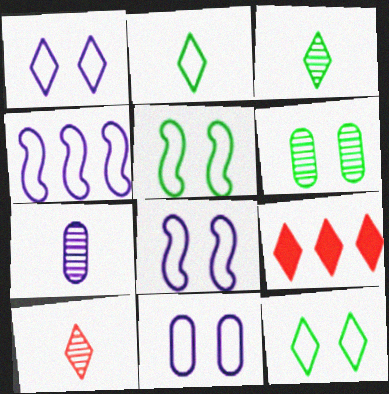[[1, 3, 9], 
[1, 8, 11], 
[5, 7, 9]]